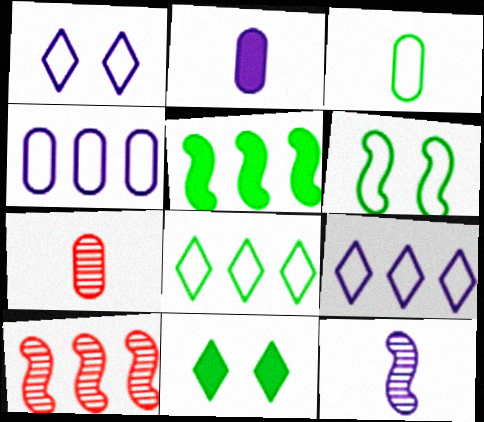[[1, 5, 7], 
[2, 3, 7], 
[3, 6, 8]]